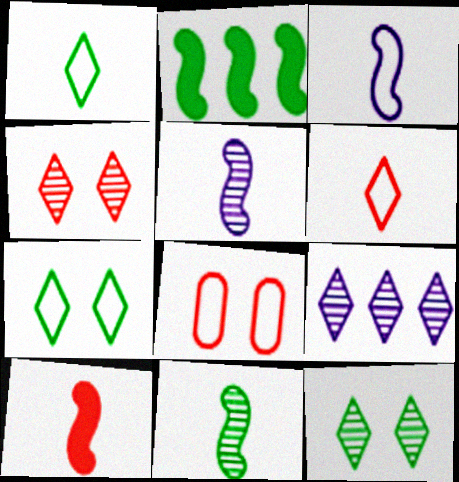[[3, 10, 11]]